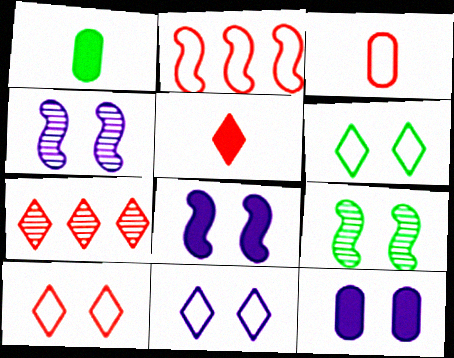[[2, 3, 10], 
[4, 11, 12], 
[5, 7, 10], 
[6, 10, 11], 
[9, 10, 12]]